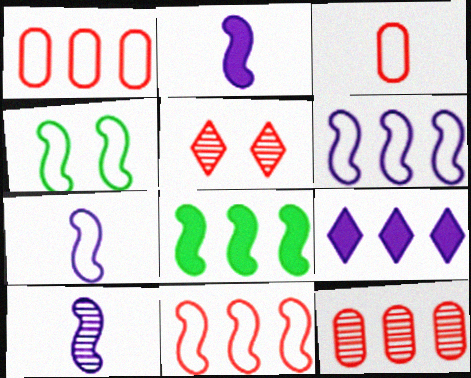[[2, 7, 10], 
[4, 7, 11]]